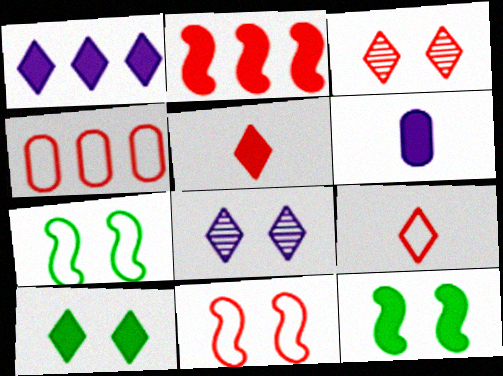[[1, 5, 10], 
[2, 6, 10], 
[4, 9, 11]]